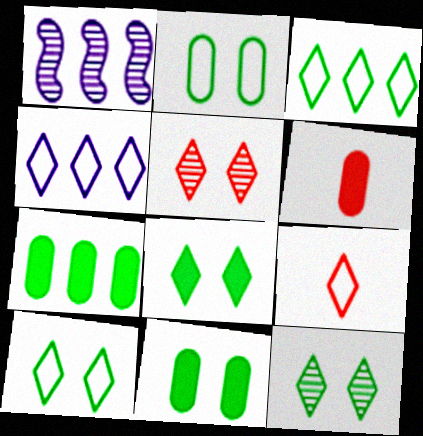[[1, 6, 10], 
[1, 9, 11], 
[4, 9, 10], 
[8, 10, 12]]